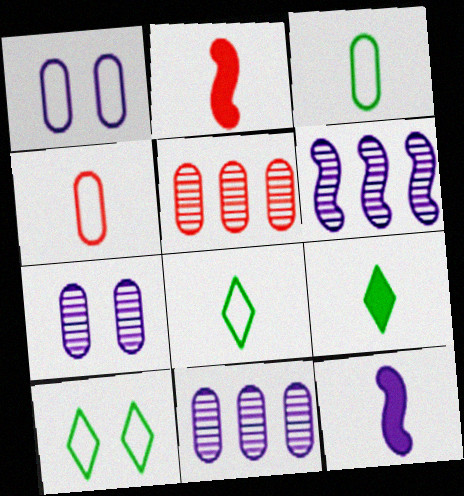[[2, 10, 11], 
[5, 10, 12]]